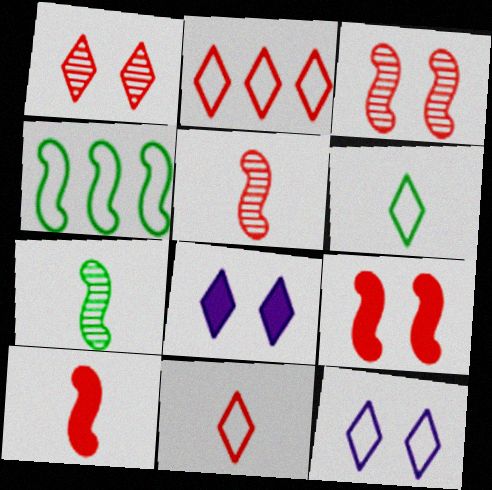[[2, 6, 12]]